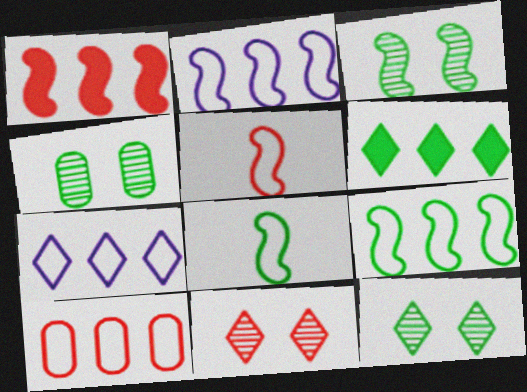[[3, 4, 12], 
[4, 6, 8], 
[7, 9, 10]]